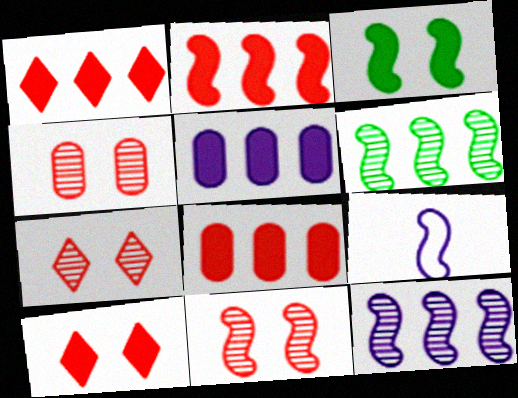[[1, 2, 8], 
[4, 7, 11]]